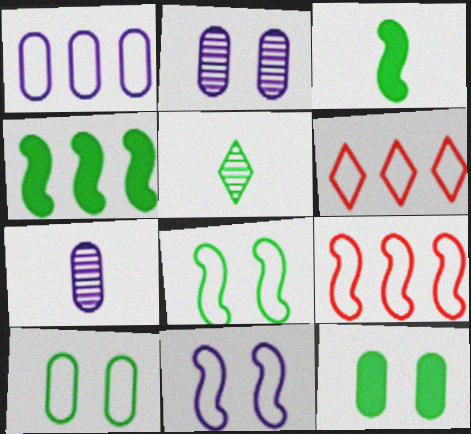[[2, 3, 6], 
[4, 5, 10]]